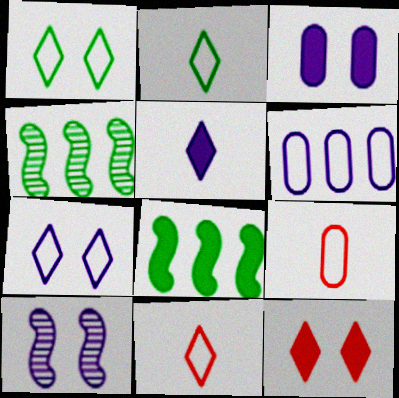[[3, 4, 11], 
[3, 7, 10], 
[5, 6, 10]]